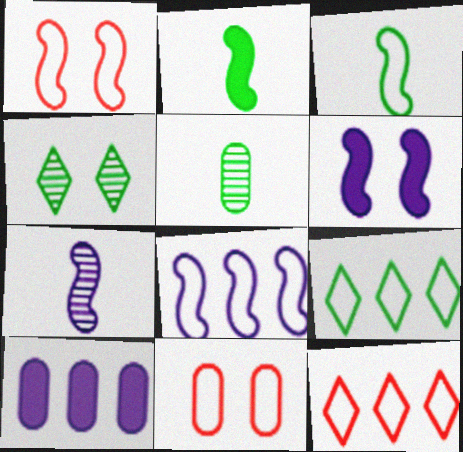[[1, 3, 8], 
[4, 6, 11], 
[5, 6, 12], 
[5, 10, 11], 
[6, 7, 8]]